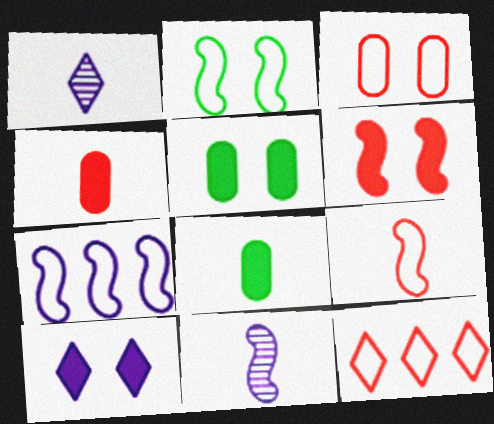[[1, 8, 9], 
[2, 7, 9], 
[3, 9, 12], 
[5, 6, 10], 
[5, 11, 12]]